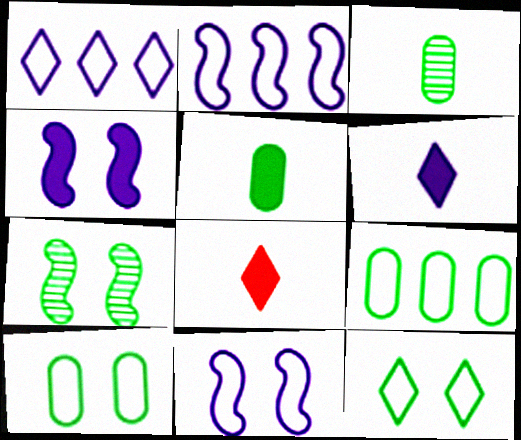[]